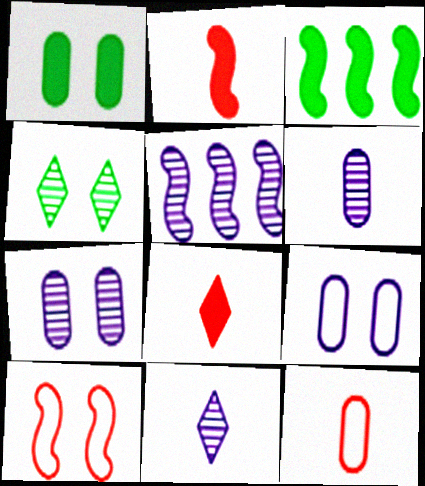[[5, 7, 11]]